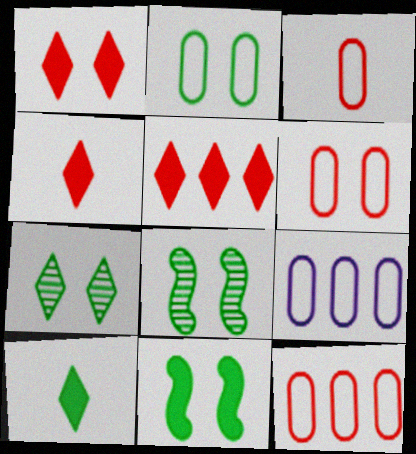[[1, 4, 5], 
[2, 3, 9], 
[2, 7, 11], 
[3, 6, 12], 
[4, 8, 9]]